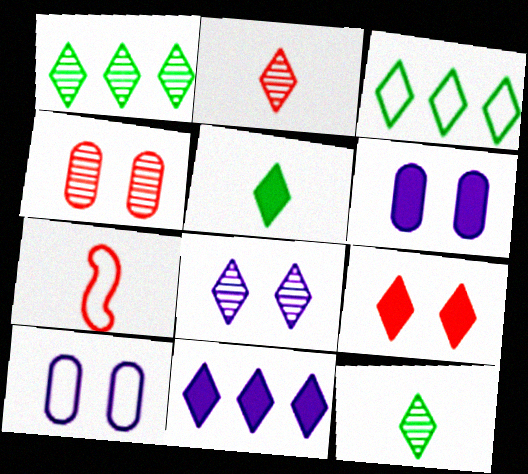[[1, 2, 8], 
[1, 6, 7], 
[3, 7, 10], 
[5, 9, 11]]